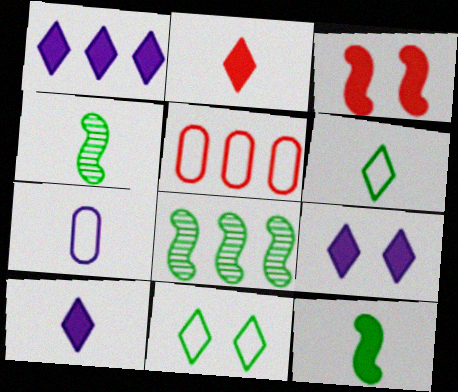[[1, 5, 8], 
[1, 9, 10], 
[2, 4, 7], 
[4, 5, 9]]